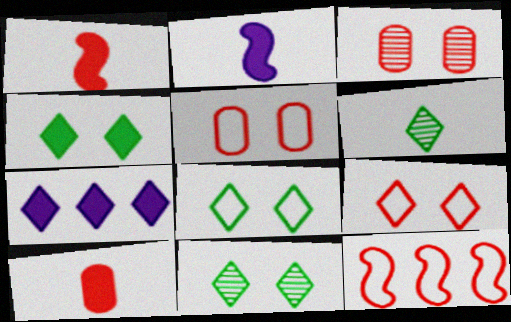[[4, 8, 11], 
[6, 7, 9]]